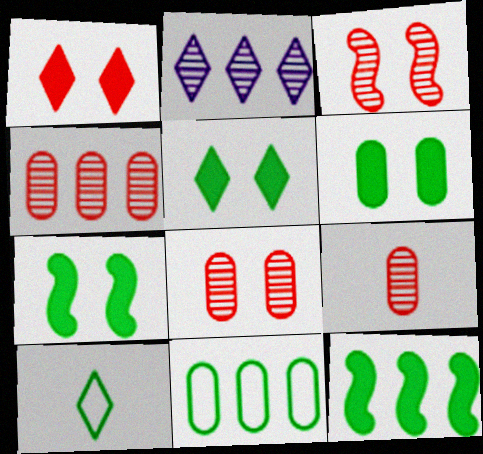[[1, 2, 10], 
[4, 8, 9], 
[5, 6, 7]]